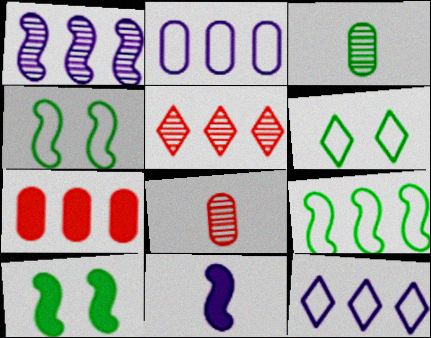[[8, 10, 12]]